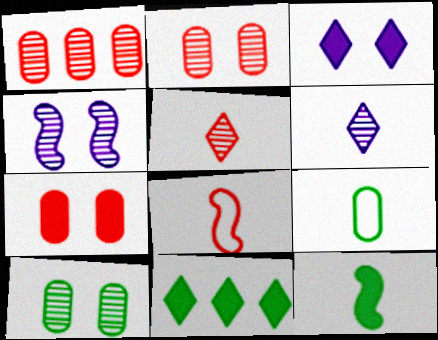[]